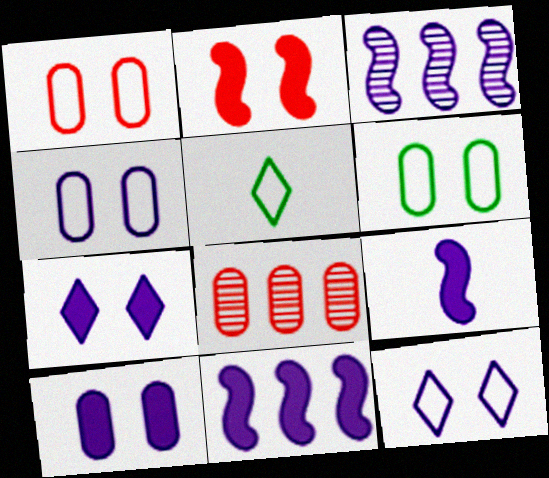[[1, 4, 6]]